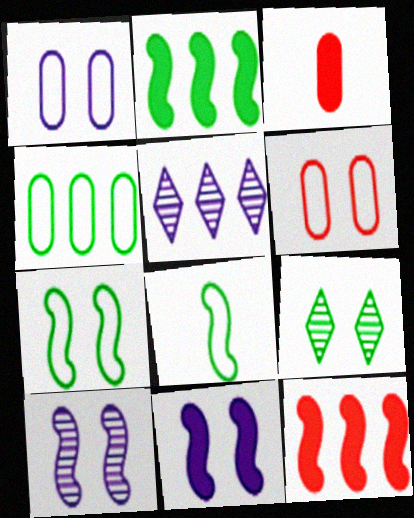[[3, 5, 7], 
[4, 5, 12], 
[6, 9, 11], 
[8, 10, 12]]